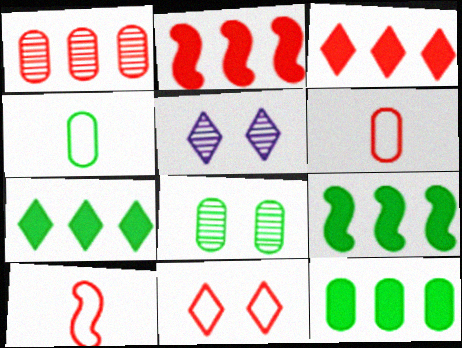[[2, 4, 5], 
[4, 8, 12], 
[5, 6, 9], 
[5, 10, 12], 
[7, 9, 12]]